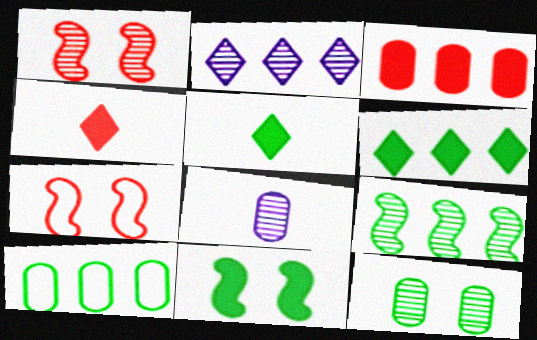[[6, 7, 8], 
[6, 9, 10]]